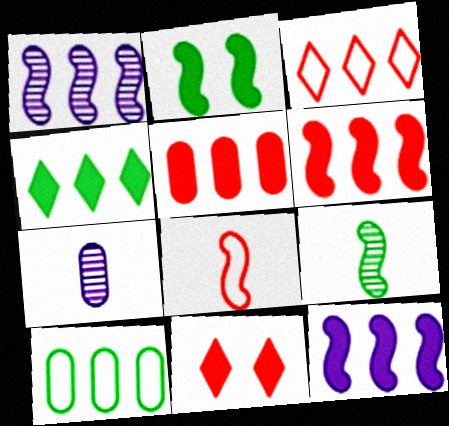[[1, 2, 8], 
[2, 3, 7], 
[4, 5, 12]]